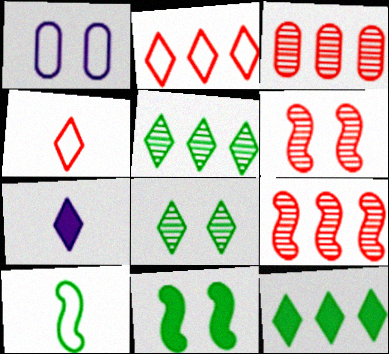[[1, 2, 10], 
[2, 7, 8]]